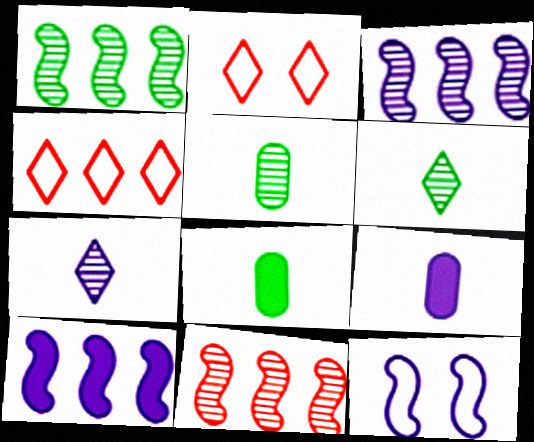[[1, 2, 9], 
[1, 3, 11], 
[2, 3, 8], 
[2, 5, 10]]